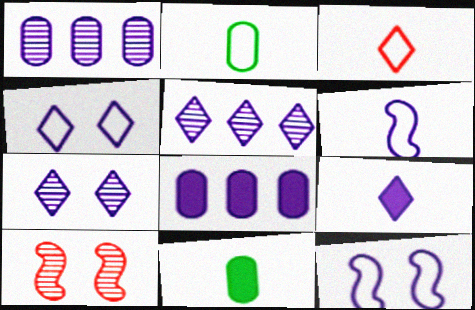[[1, 9, 12], 
[2, 3, 6], 
[4, 5, 9], 
[6, 7, 8]]